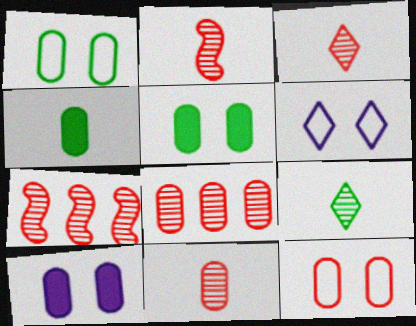[[2, 3, 11], 
[4, 6, 7]]